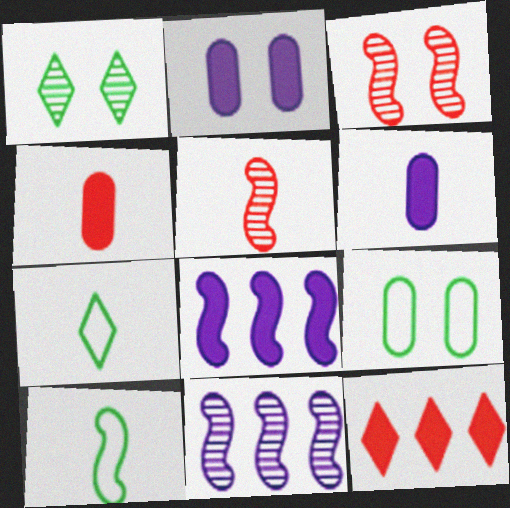[[3, 8, 10], 
[5, 6, 7]]